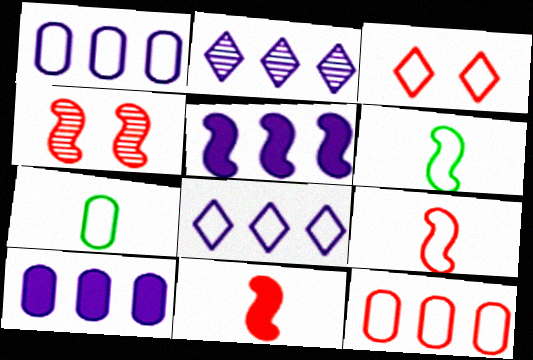[[1, 2, 5], 
[1, 3, 6], 
[3, 9, 12], 
[4, 5, 6]]